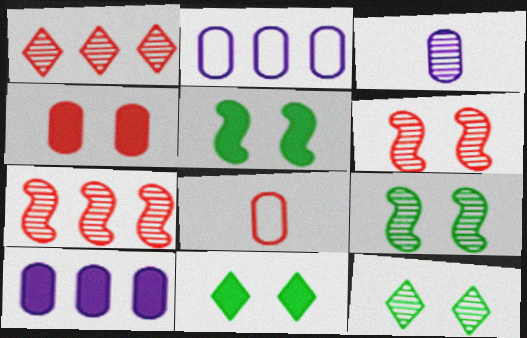[[1, 3, 9], 
[3, 7, 12]]